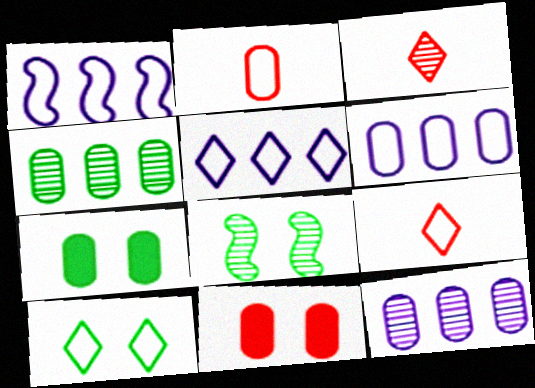[[1, 2, 10], 
[1, 3, 7], 
[1, 5, 6], 
[2, 7, 12], 
[3, 8, 12], 
[5, 9, 10], 
[7, 8, 10]]